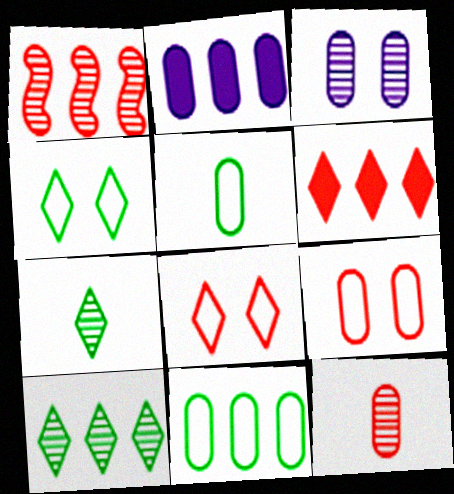[[1, 3, 7]]